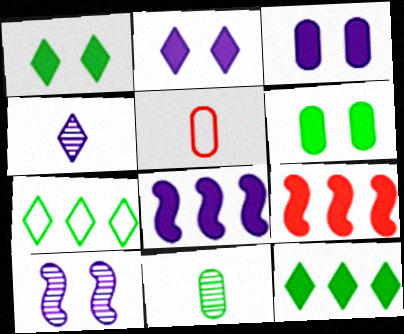[[5, 10, 12]]